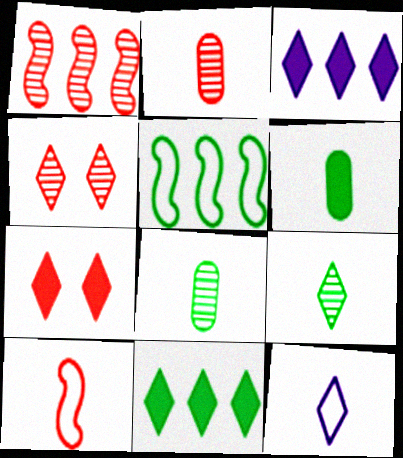[[1, 2, 4], 
[4, 11, 12]]